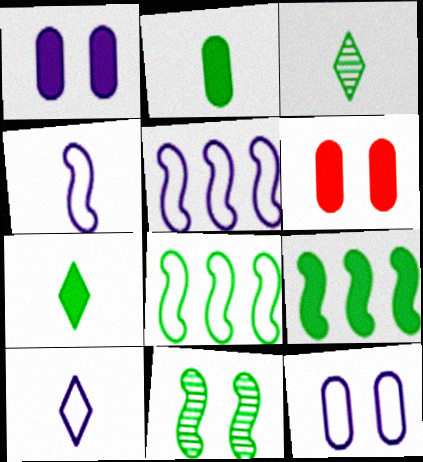[[3, 5, 6], 
[5, 10, 12]]